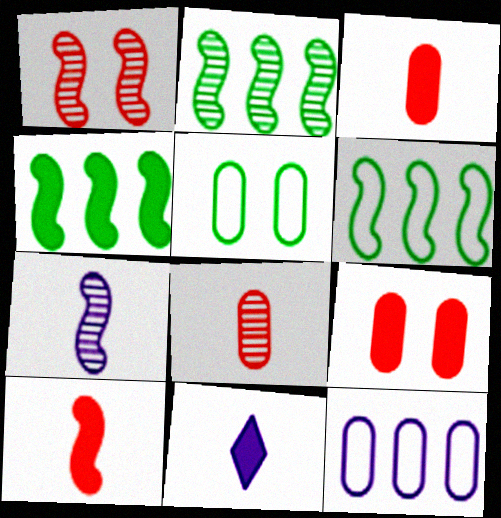[[1, 2, 7], 
[2, 4, 6], 
[4, 9, 11]]